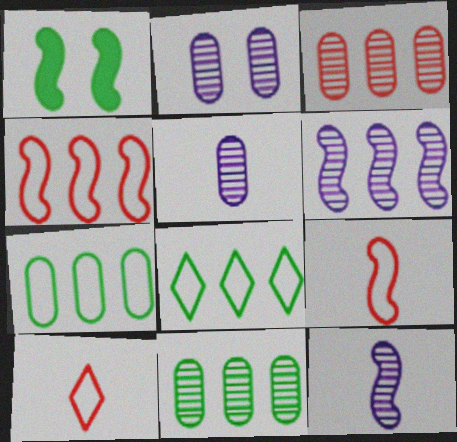[[1, 4, 12], 
[1, 6, 9]]